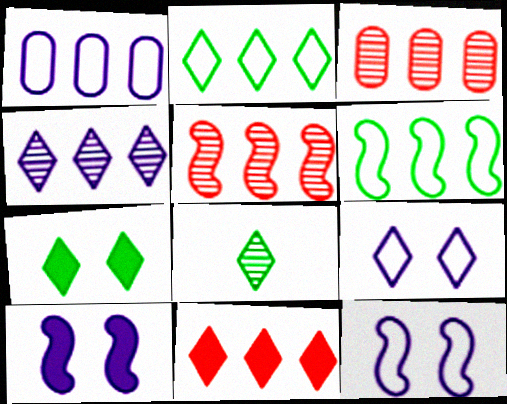[[2, 4, 11], 
[2, 7, 8], 
[8, 9, 11]]